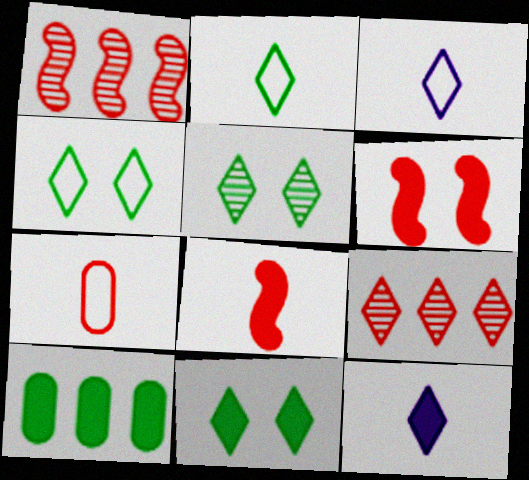[[3, 9, 11], 
[4, 5, 11], 
[4, 9, 12], 
[6, 7, 9], 
[6, 10, 12]]